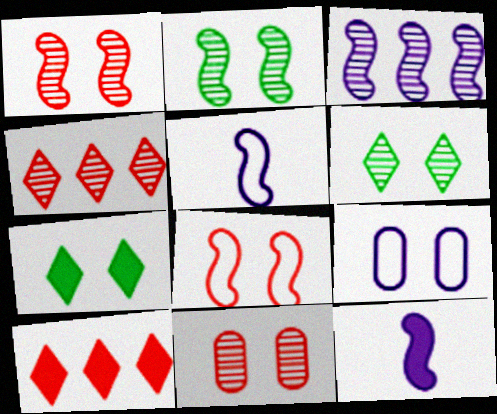[[1, 7, 9]]